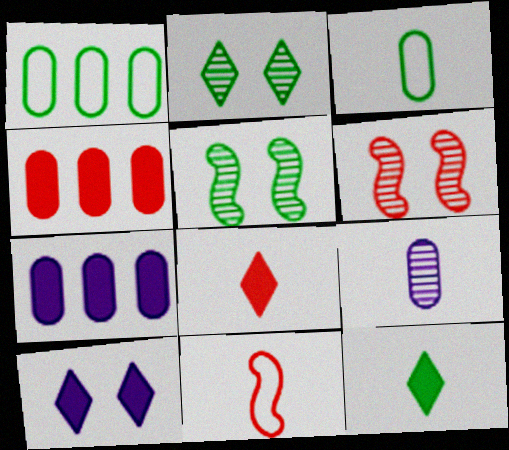[[1, 5, 12], 
[2, 7, 11], 
[9, 11, 12]]